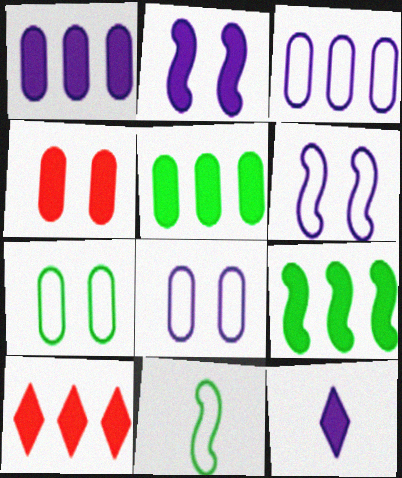[[1, 2, 12], 
[1, 9, 10], 
[4, 9, 12]]